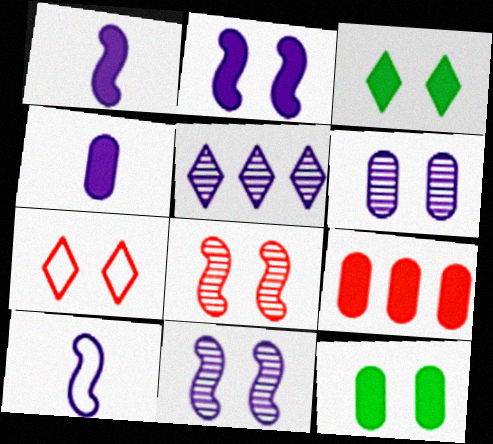[[1, 3, 9], 
[4, 9, 12], 
[7, 11, 12]]